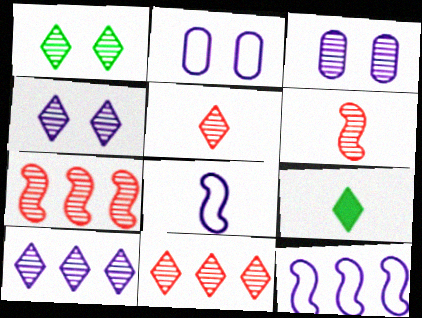[[1, 5, 10], 
[2, 7, 9]]